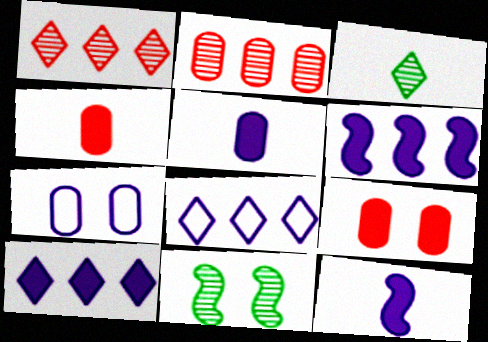[[4, 8, 11]]